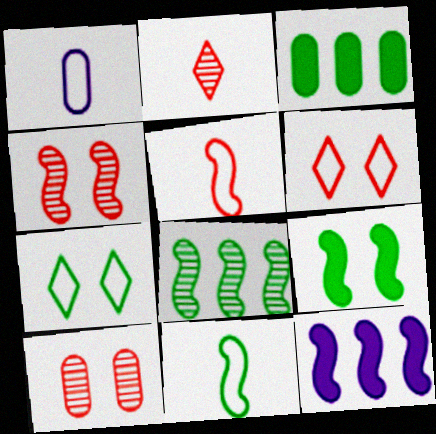[[1, 3, 10], 
[4, 11, 12], 
[8, 9, 11]]